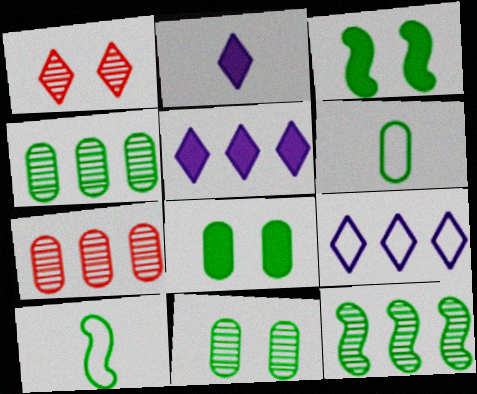[[3, 10, 12], 
[4, 6, 8]]